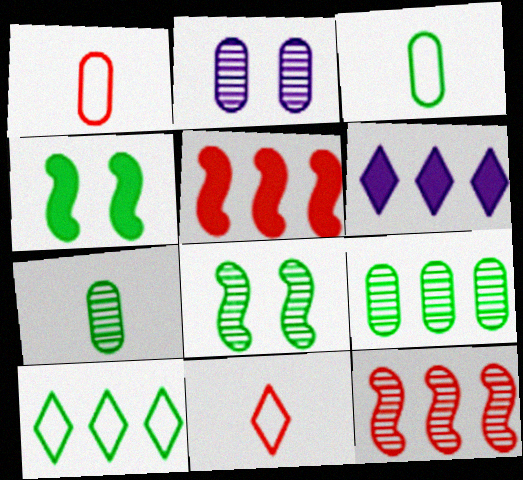[[1, 6, 8], 
[4, 7, 10]]